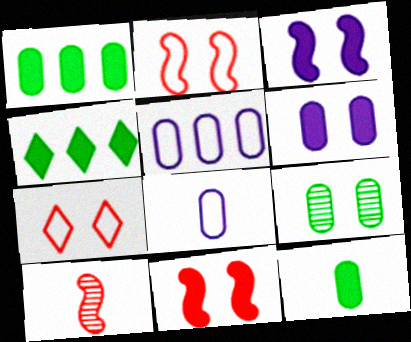[[3, 7, 9]]